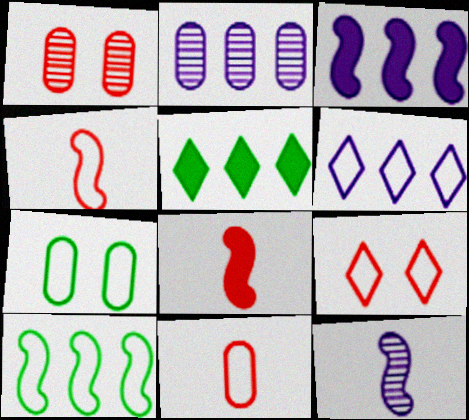[[2, 3, 6], 
[4, 6, 7]]